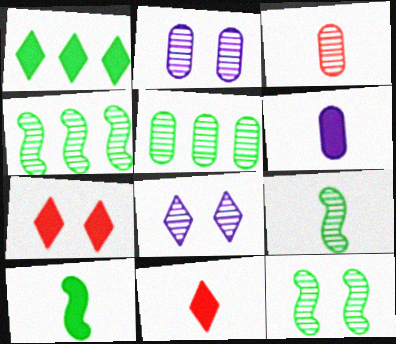[[2, 3, 5], 
[3, 4, 8], 
[4, 9, 12], 
[6, 10, 11]]